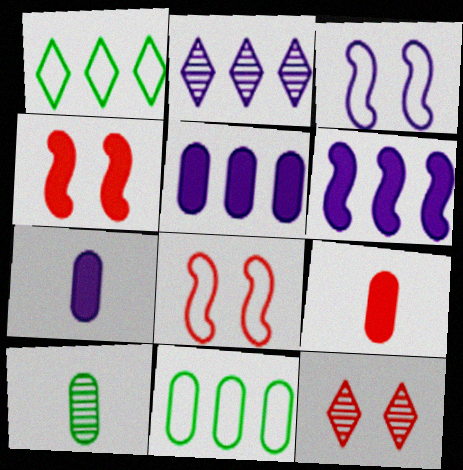[[2, 3, 7]]